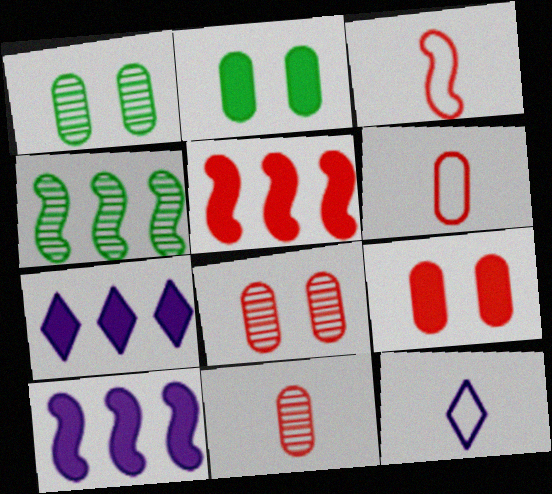[[1, 3, 7], 
[1, 5, 12], 
[4, 9, 12]]